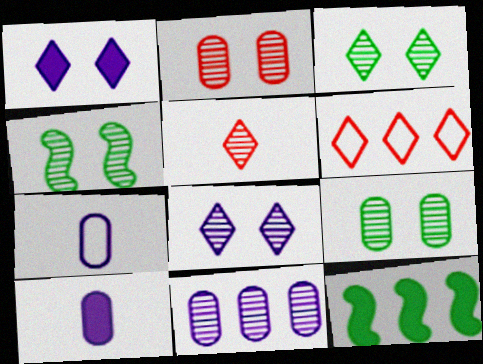[[2, 4, 8], 
[3, 4, 9], 
[4, 5, 11], 
[4, 6, 10], 
[6, 11, 12]]